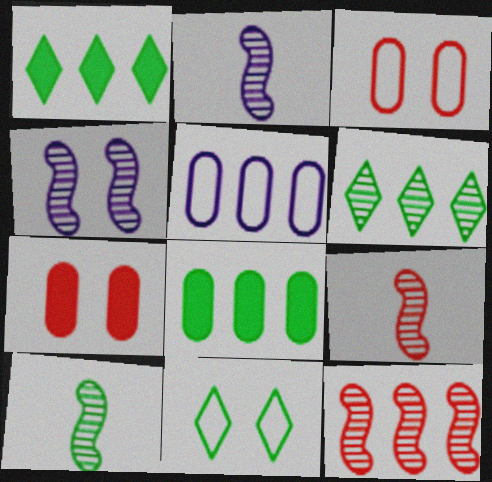[[1, 2, 3], 
[1, 5, 12], 
[2, 9, 10], 
[4, 7, 11], 
[4, 10, 12], 
[8, 10, 11]]